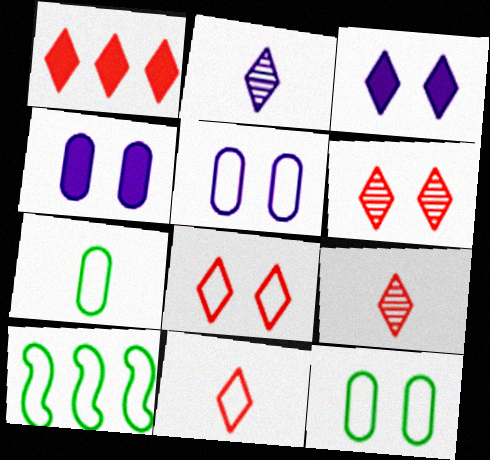[[1, 6, 11], 
[1, 8, 9], 
[4, 9, 10], 
[5, 10, 11]]